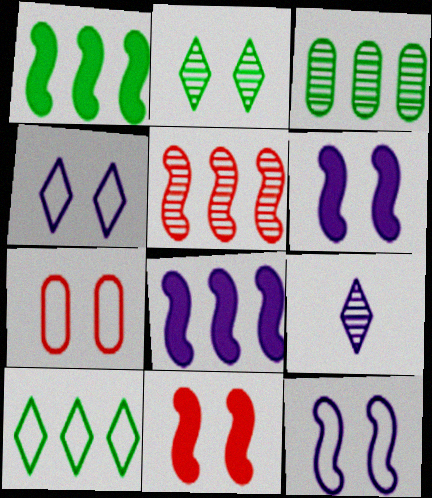[[1, 3, 10], 
[1, 7, 9], 
[2, 6, 7]]